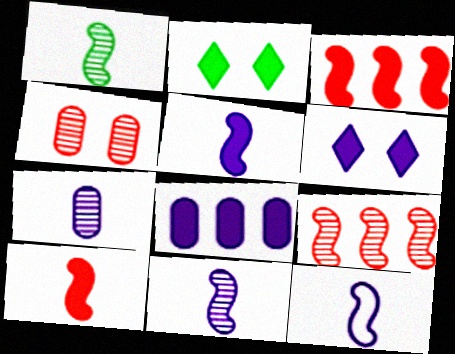[[1, 10, 12], 
[2, 8, 10], 
[5, 6, 8], 
[5, 11, 12]]